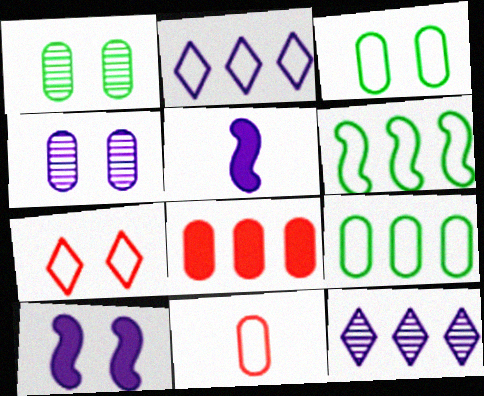[[1, 7, 10], 
[2, 4, 5], 
[6, 8, 12]]